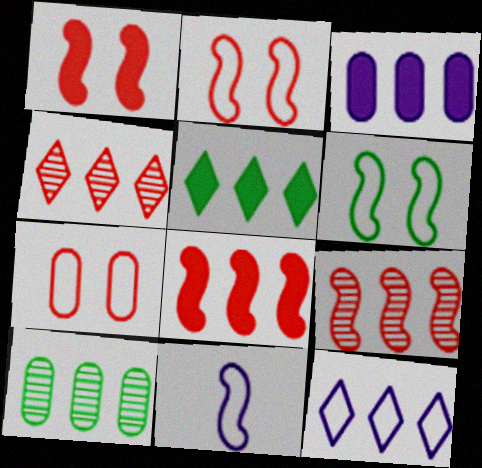[[3, 5, 8], 
[4, 5, 12], 
[8, 10, 12]]